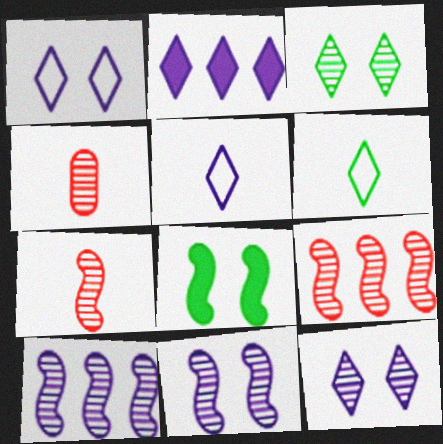[[2, 5, 12], 
[3, 4, 10]]